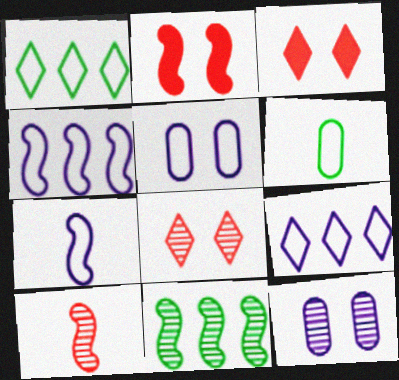[[2, 7, 11], 
[5, 7, 9]]